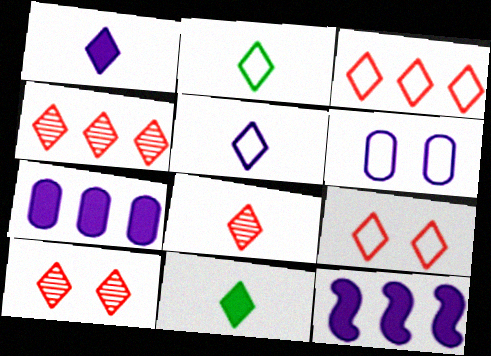[[1, 2, 8], 
[4, 8, 10], 
[5, 8, 11]]